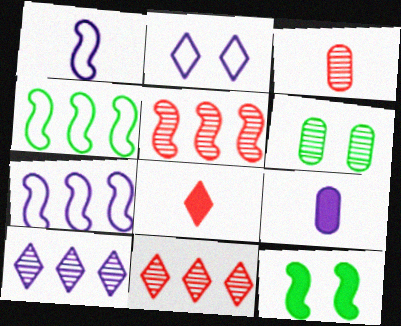[[1, 5, 12], 
[6, 7, 8]]